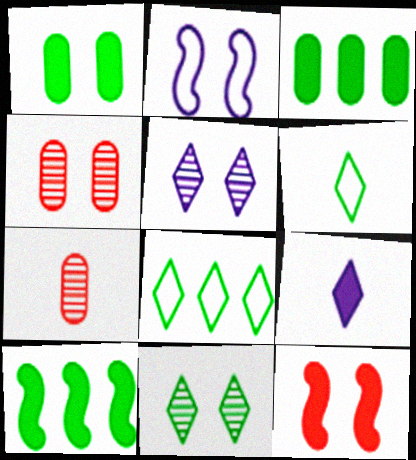[[3, 9, 12]]